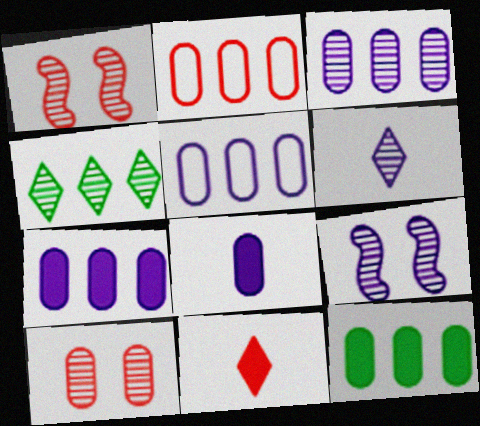[[1, 2, 11], 
[2, 3, 12], 
[3, 5, 7], 
[3, 6, 9]]